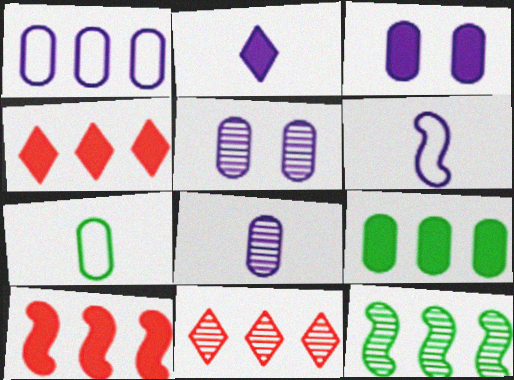[[1, 3, 8], 
[1, 4, 12], 
[2, 6, 8]]